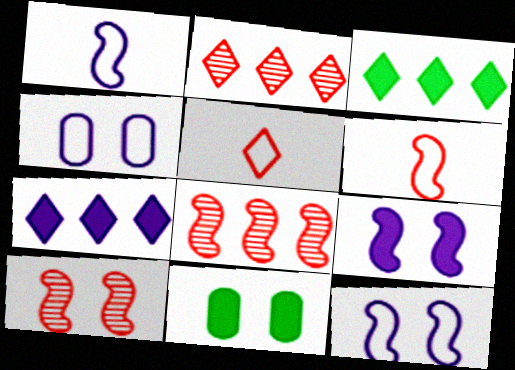[[1, 2, 11]]